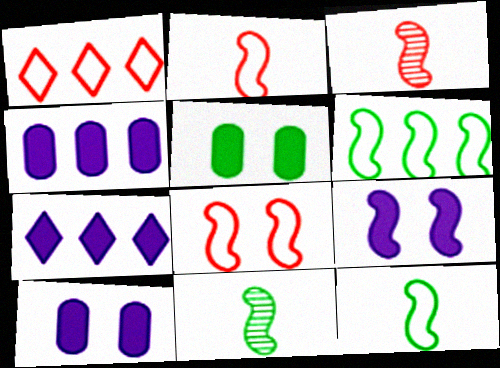[[1, 10, 11], 
[3, 6, 9]]